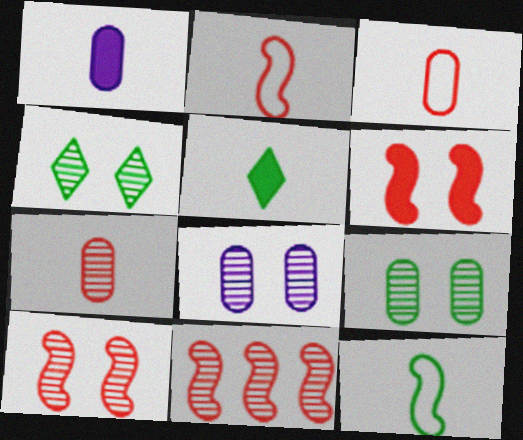[[2, 6, 11], 
[4, 8, 10]]